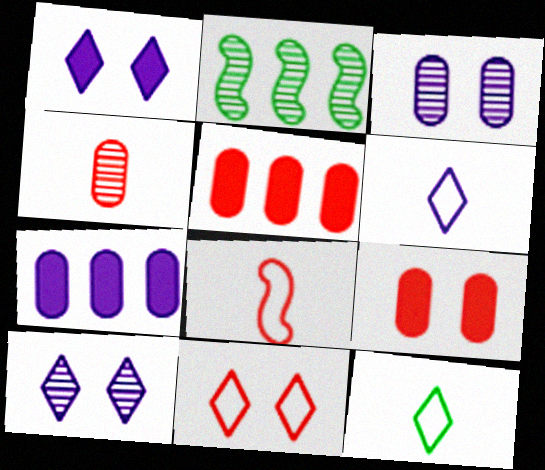[[2, 4, 10], 
[2, 6, 9]]